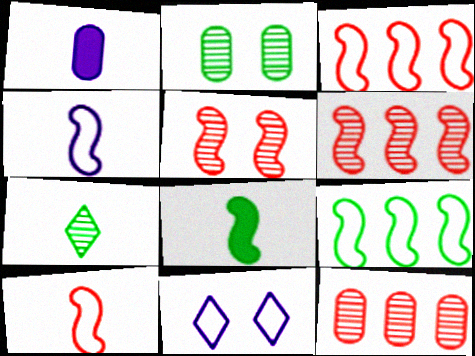[[1, 7, 10], 
[8, 11, 12]]